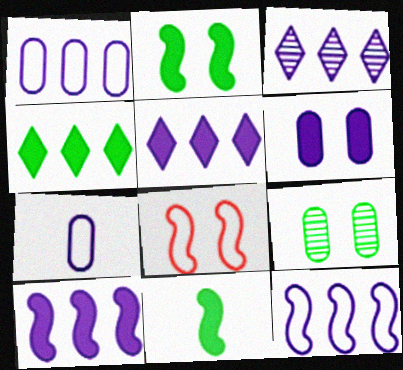[[1, 3, 10]]